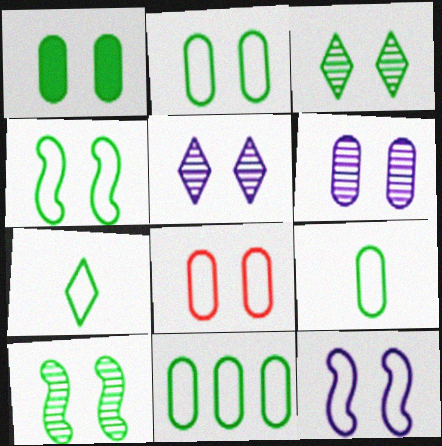[[1, 3, 4], 
[1, 6, 8], 
[2, 9, 11], 
[4, 7, 11]]